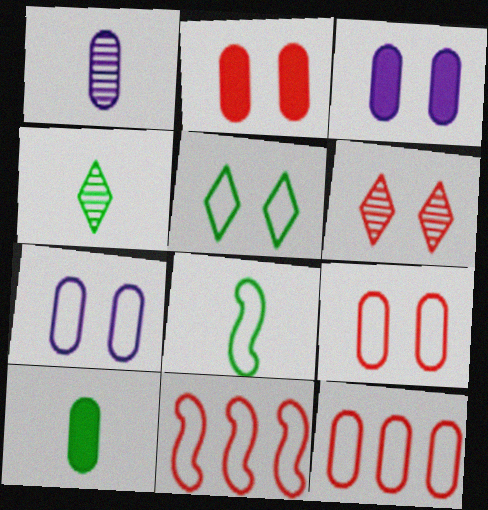[[3, 4, 11], 
[4, 8, 10]]